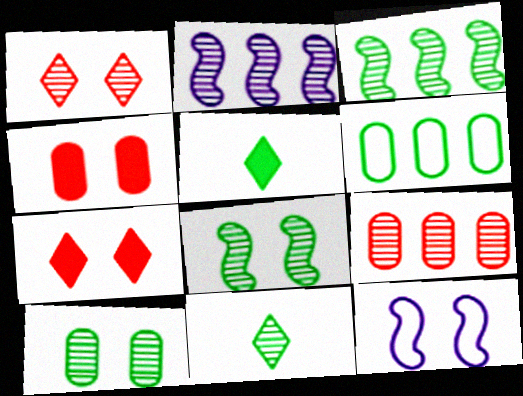[[3, 10, 11], 
[5, 6, 8], 
[5, 9, 12], 
[7, 10, 12]]